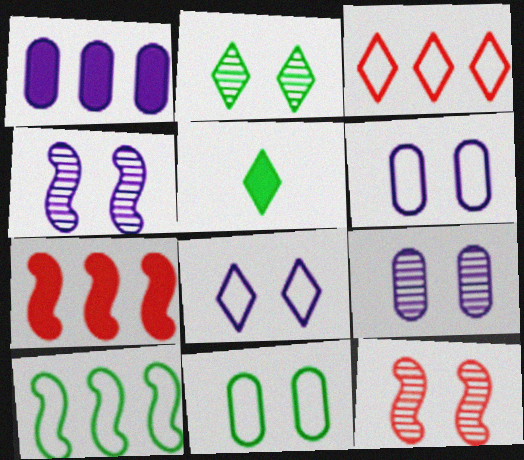[[2, 9, 12]]